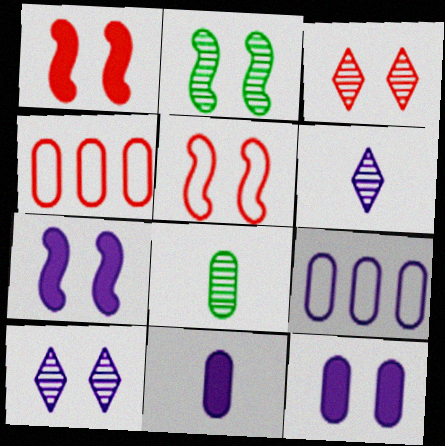[[2, 5, 7], 
[4, 8, 12], 
[6, 7, 9]]